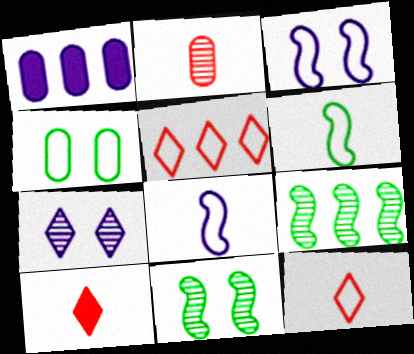[[1, 2, 4], 
[1, 5, 9], 
[1, 7, 8], 
[1, 11, 12], 
[2, 7, 9], 
[4, 5, 8]]